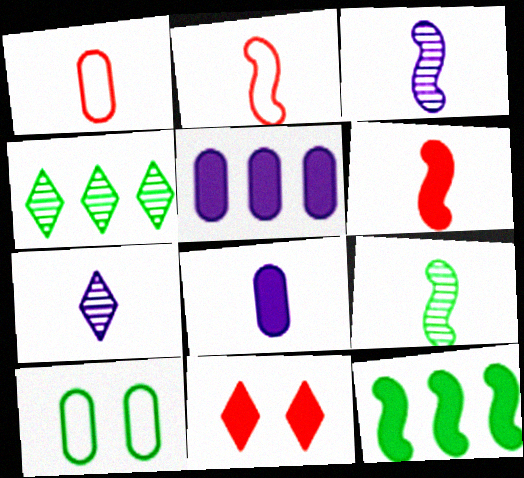[[8, 11, 12]]